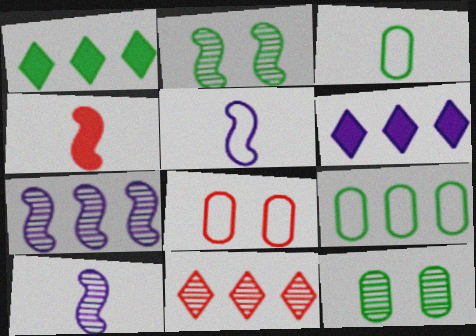[[1, 2, 3], 
[1, 8, 10], 
[4, 8, 11], 
[10, 11, 12]]